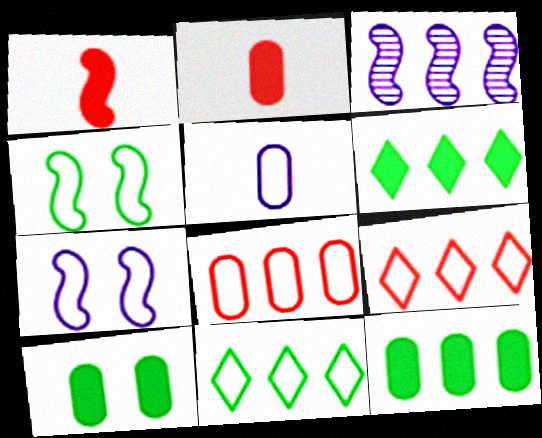[[1, 3, 4], 
[3, 6, 8], 
[3, 9, 12], 
[4, 5, 9]]